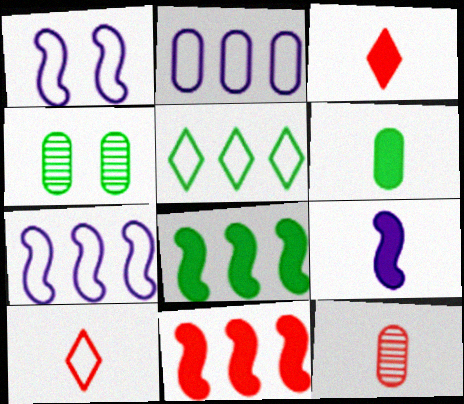[[3, 4, 7], 
[3, 6, 9]]